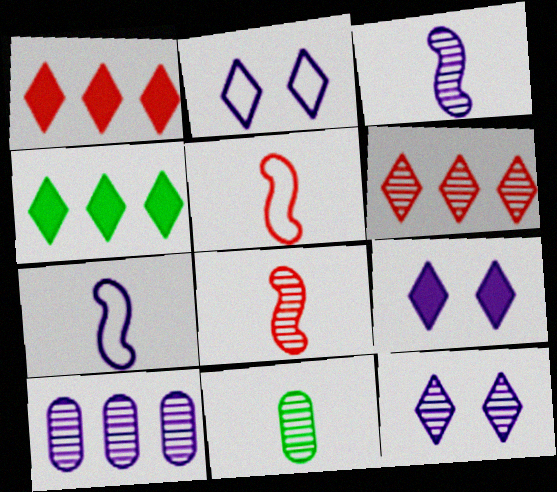[[2, 9, 12], 
[3, 10, 12], 
[7, 9, 10]]